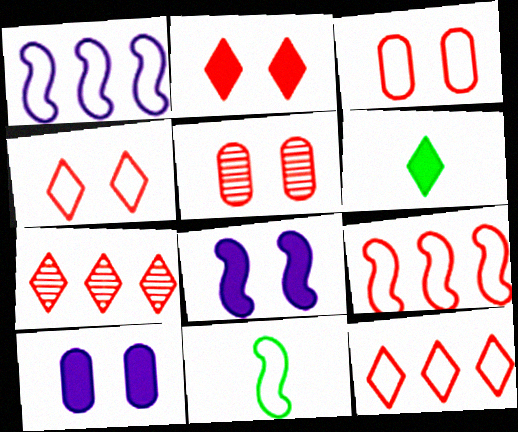[[1, 5, 6], 
[7, 10, 11]]